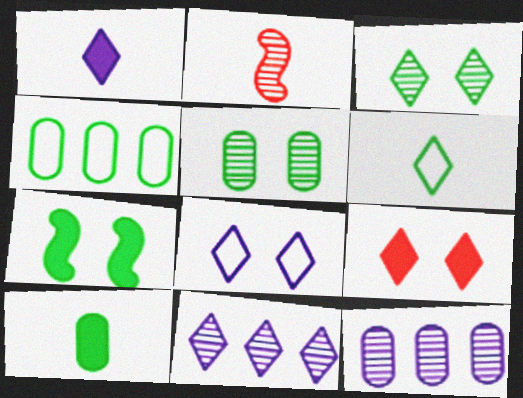[[1, 8, 11], 
[2, 3, 12], 
[2, 5, 11], 
[3, 8, 9], 
[4, 5, 10], 
[6, 9, 11]]